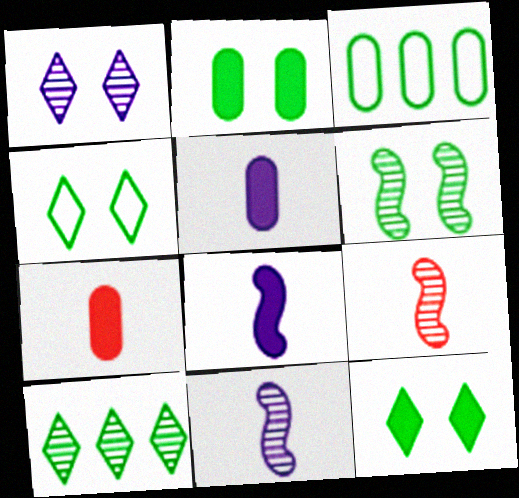[[2, 4, 6]]